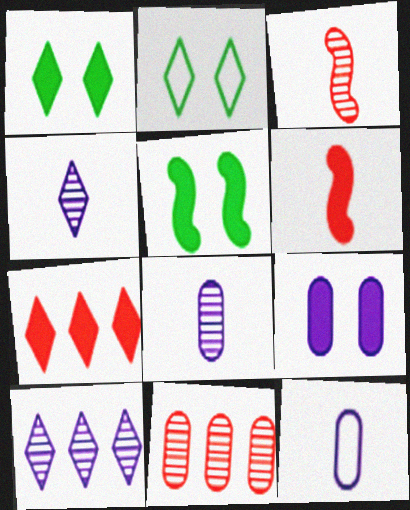[[2, 4, 7]]